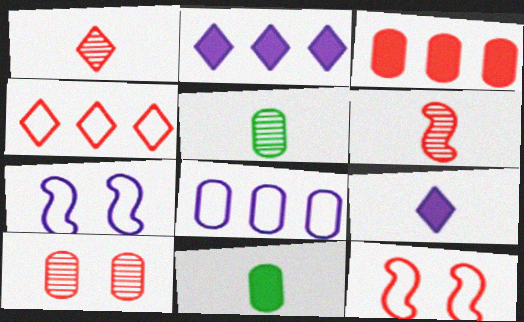[[1, 3, 12], 
[2, 5, 12], 
[8, 10, 11]]